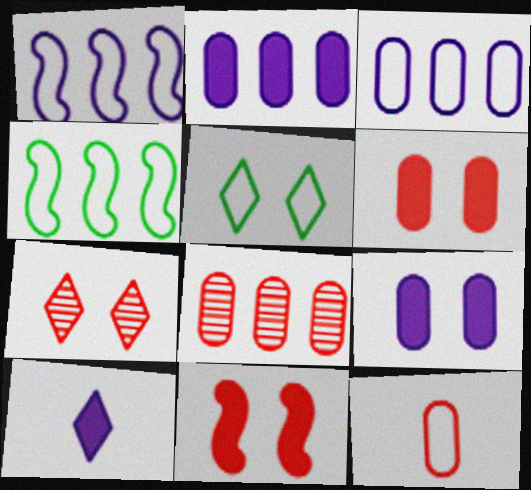[[1, 5, 12], 
[6, 8, 12]]